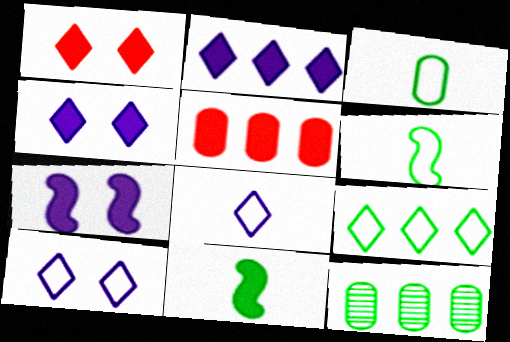[[4, 5, 11]]